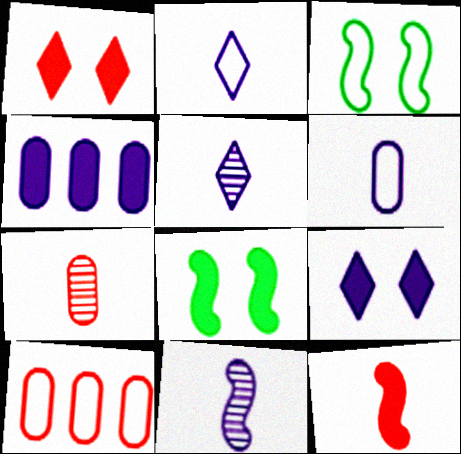[[2, 3, 10], 
[5, 8, 10]]